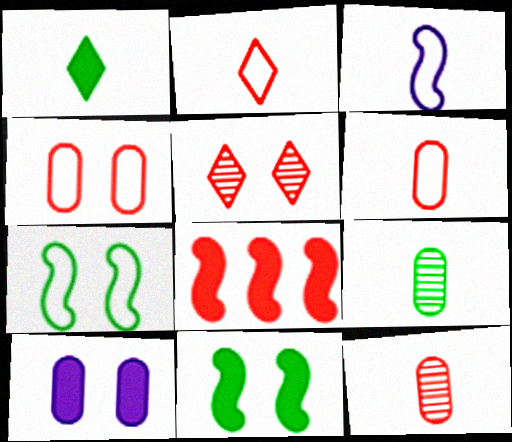[[1, 3, 12], 
[1, 8, 10], 
[5, 6, 8], 
[5, 7, 10]]